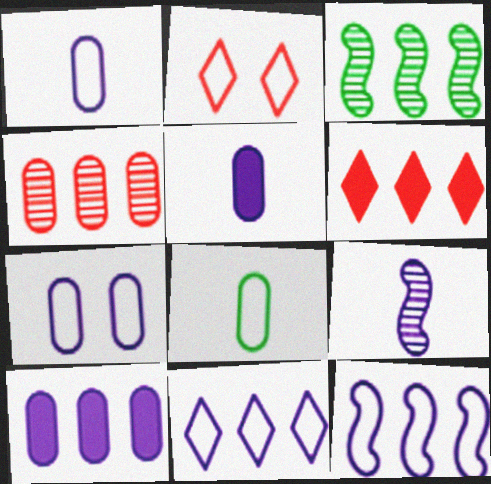[[2, 3, 5], 
[2, 8, 12]]